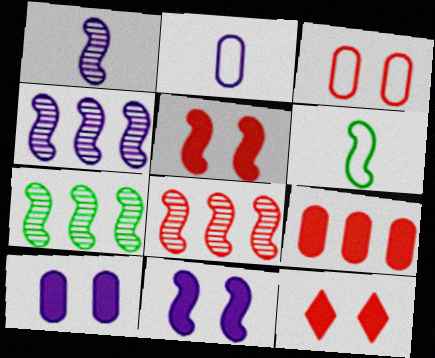[[2, 7, 12], 
[4, 5, 6], 
[4, 7, 8], 
[6, 8, 11]]